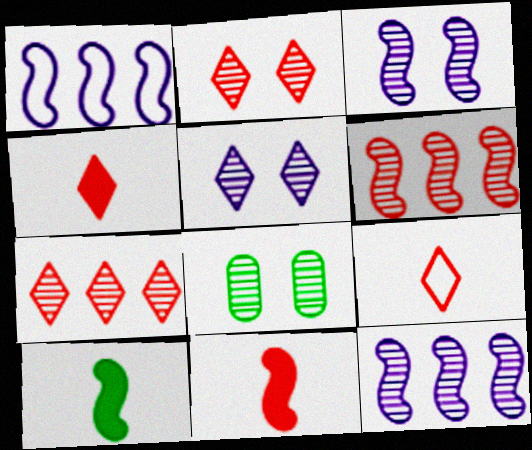[[1, 4, 8], 
[2, 3, 8]]